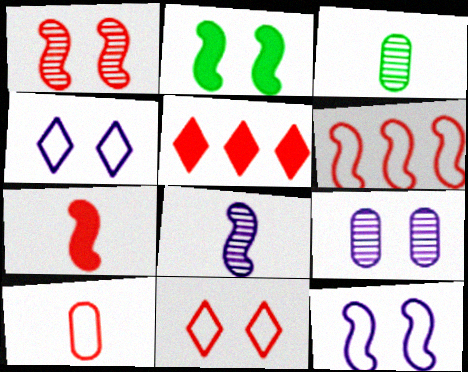[[1, 2, 12], 
[1, 5, 10], 
[1, 6, 7], 
[2, 6, 8], 
[2, 9, 11], 
[3, 5, 12], 
[6, 10, 11]]